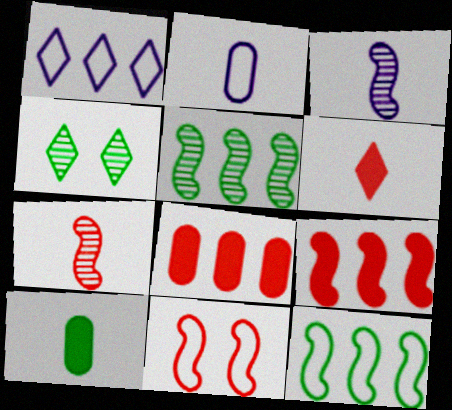[[1, 4, 6], 
[1, 5, 8], 
[2, 4, 9], 
[4, 10, 12], 
[7, 9, 11]]